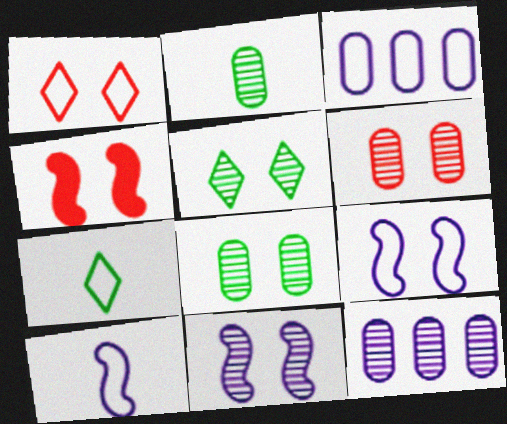[[1, 4, 6], 
[2, 6, 12], 
[4, 7, 12], 
[5, 6, 11]]